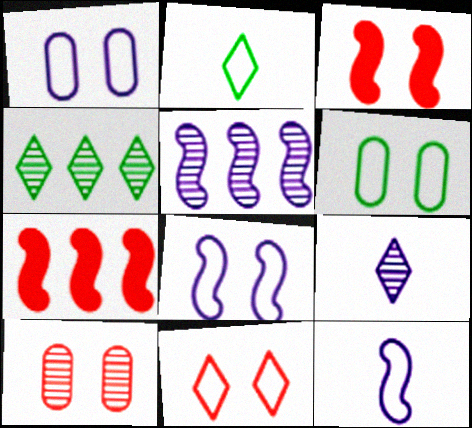[[3, 10, 11], 
[6, 7, 9], 
[6, 8, 11]]